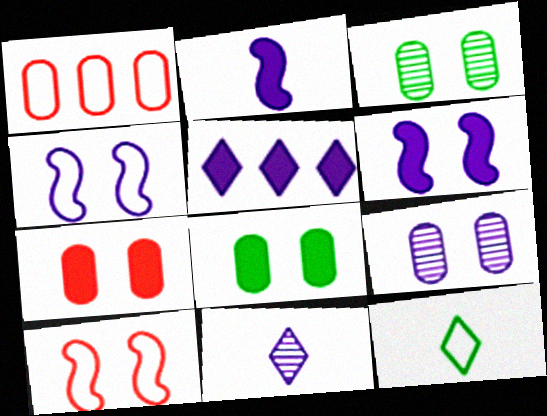[[1, 4, 12]]